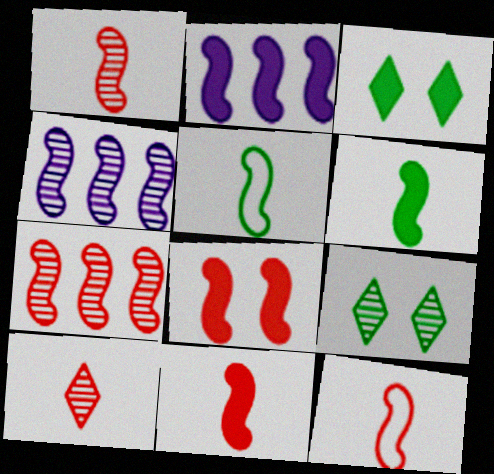[[1, 11, 12], 
[2, 6, 8], 
[4, 5, 8], 
[7, 8, 12]]